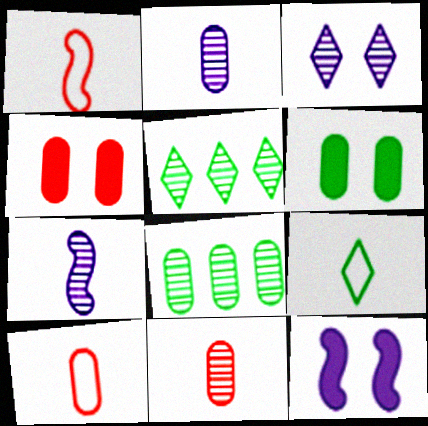[[5, 10, 12]]